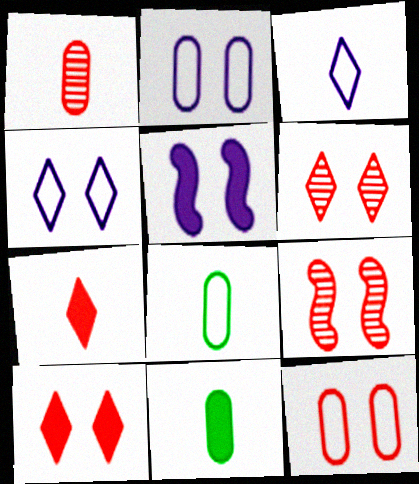[[9, 10, 12]]